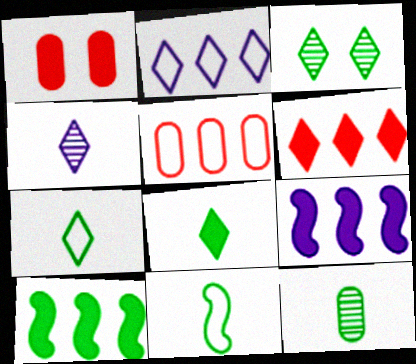[[1, 8, 9], 
[8, 11, 12]]